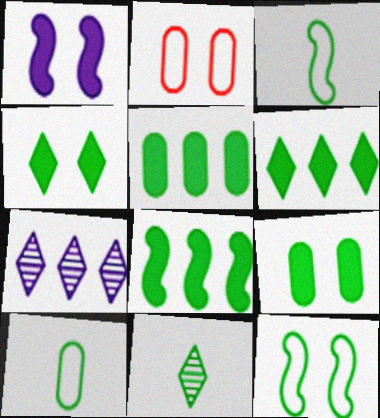[[5, 6, 8], 
[5, 11, 12]]